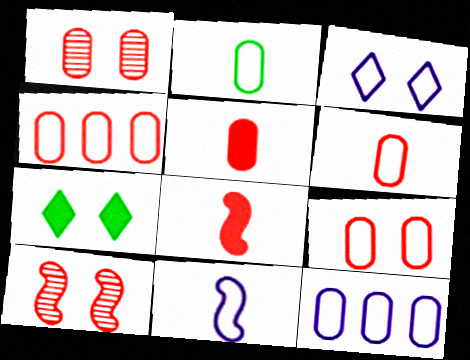[[1, 4, 5], 
[2, 9, 12], 
[3, 11, 12], 
[4, 6, 9]]